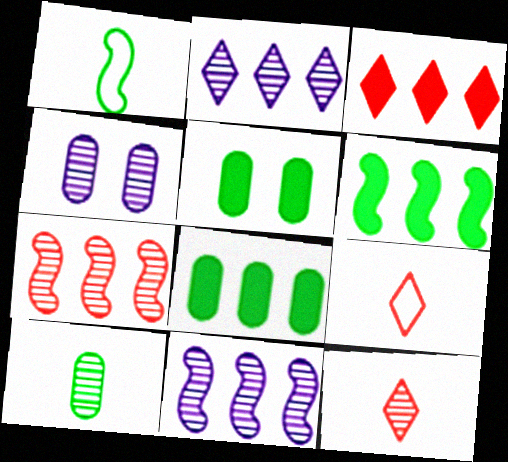[[1, 3, 4], 
[4, 6, 9], 
[5, 9, 11]]